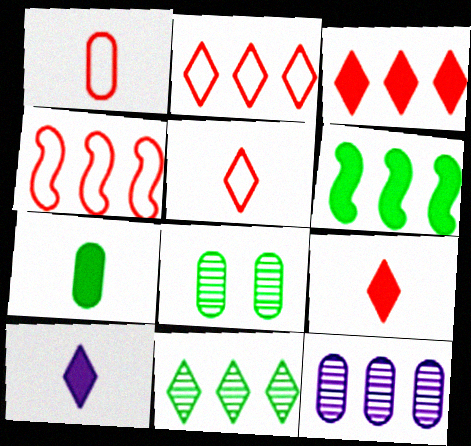[[2, 6, 12], 
[4, 8, 10]]